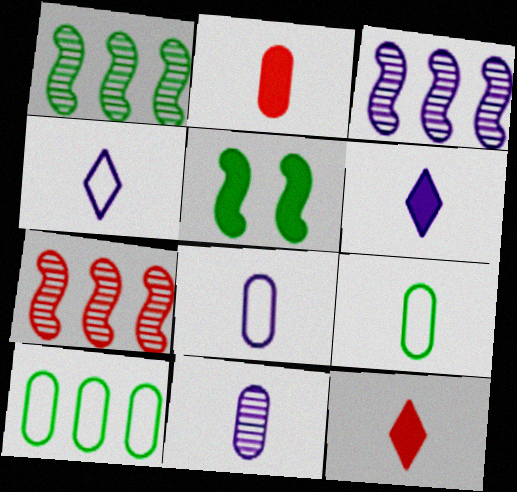[[1, 3, 7], 
[2, 9, 11]]